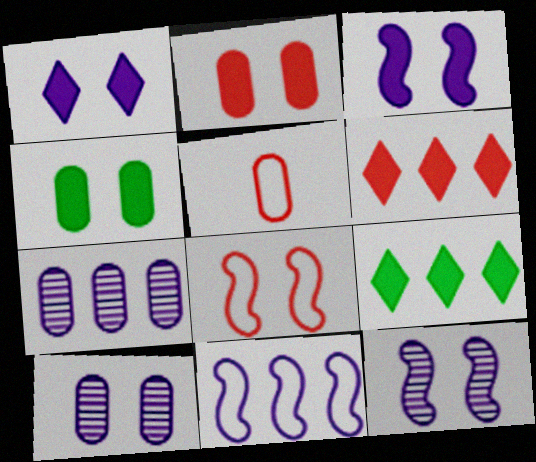[[4, 5, 7], 
[5, 9, 12]]